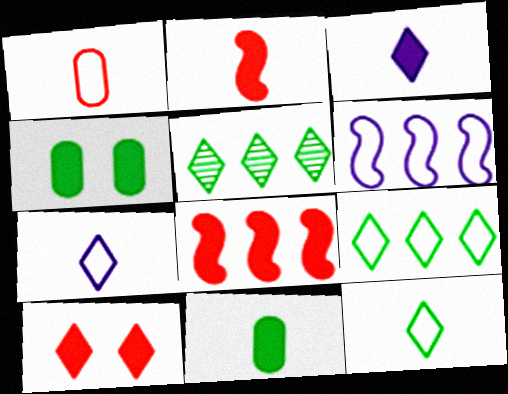[[2, 3, 11], 
[3, 4, 8], 
[5, 7, 10]]